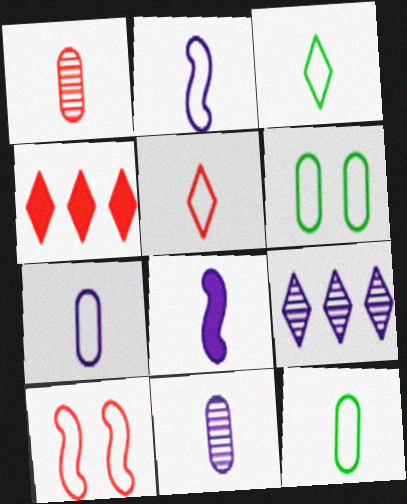[[1, 3, 8], 
[1, 4, 10], 
[2, 5, 12]]